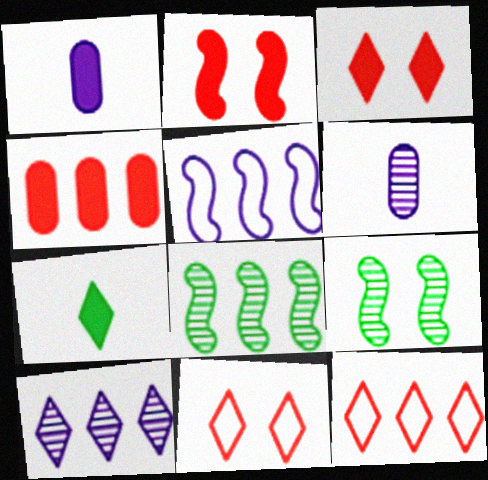[[1, 8, 11], 
[1, 9, 12], 
[7, 10, 11]]